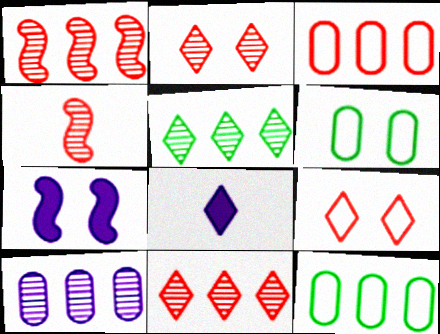[[1, 5, 10], 
[1, 6, 8], 
[2, 6, 7], 
[5, 8, 9]]